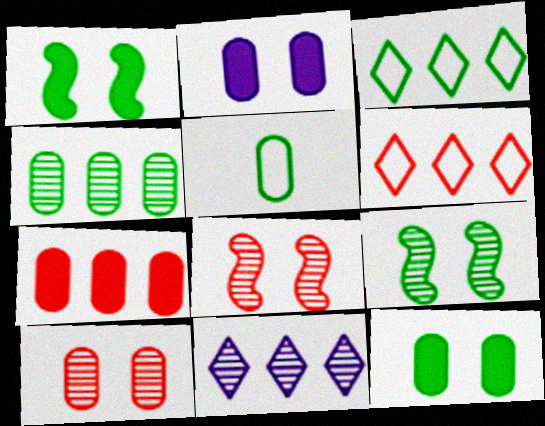[[4, 5, 12]]